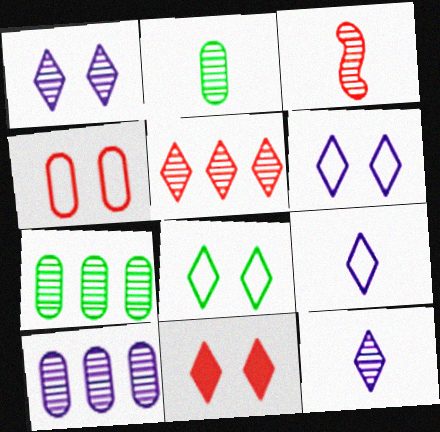[[1, 3, 7], 
[1, 8, 11], 
[2, 3, 12]]